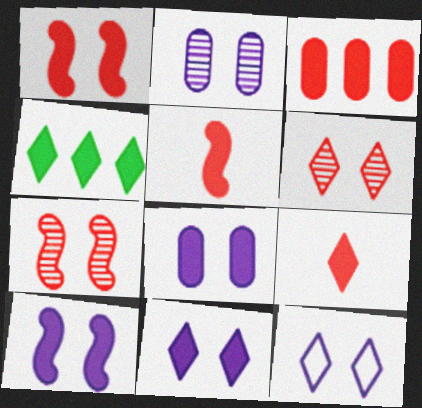[[1, 3, 9], 
[2, 10, 12], 
[4, 5, 8], 
[4, 9, 11], 
[8, 10, 11]]